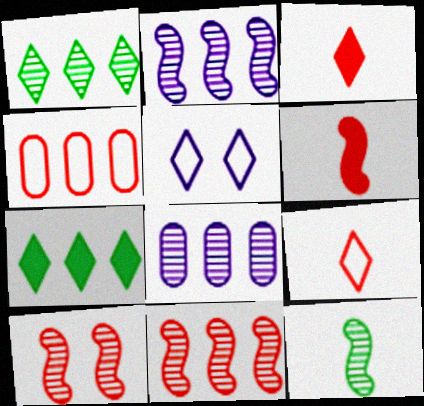[[1, 3, 5], 
[1, 8, 11], 
[2, 4, 7], 
[2, 10, 12], 
[3, 4, 10]]